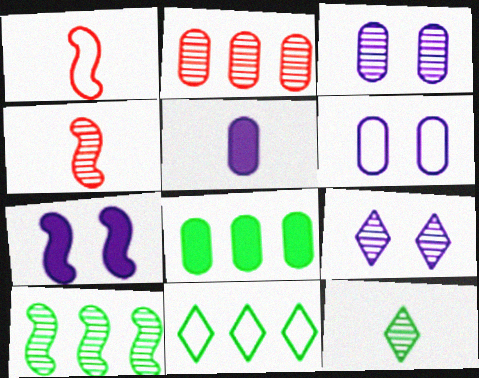[[1, 5, 12], 
[1, 6, 11], 
[1, 7, 10], 
[1, 8, 9], 
[6, 7, 9], 
[8, 10, 11]]